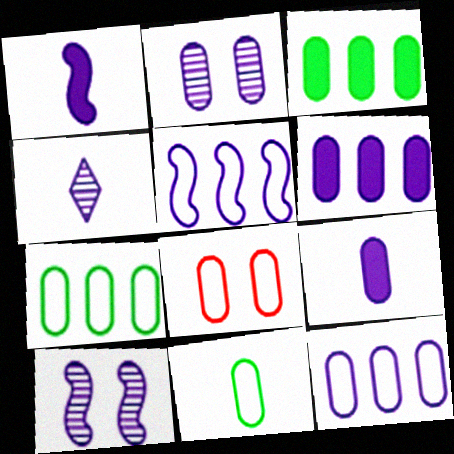[[1, 5, 10], 
[2, 9, 12], 
[8, 11, 12]]